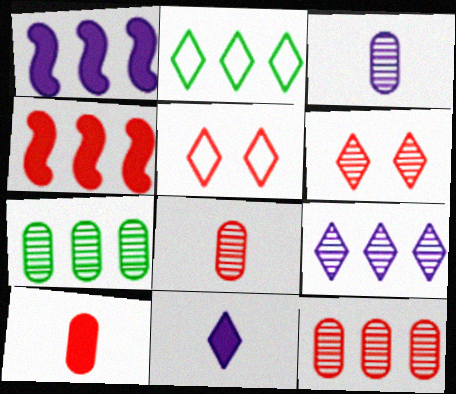[[1, 2, 12], 
[2, 6, 11], 
[4, 5, 8]]